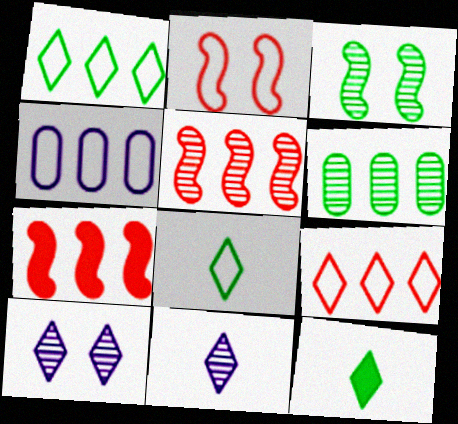[[2, 4, 8], 
[9, 10, 12]]